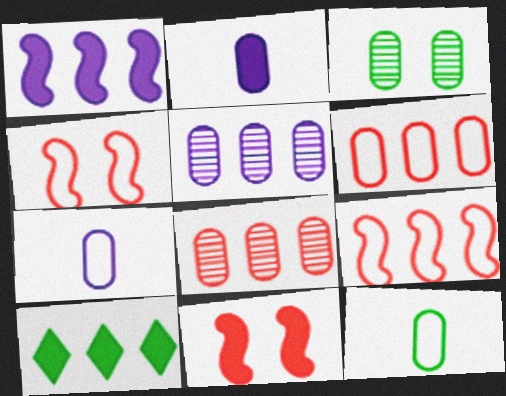[[2, 3, 6], 
[2, 10, 11], 
[5, 9, 10]]